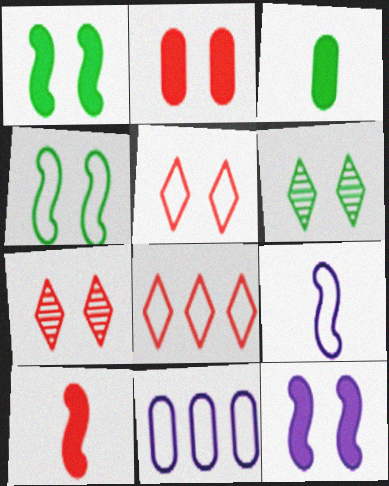[[6, 10, 11]]